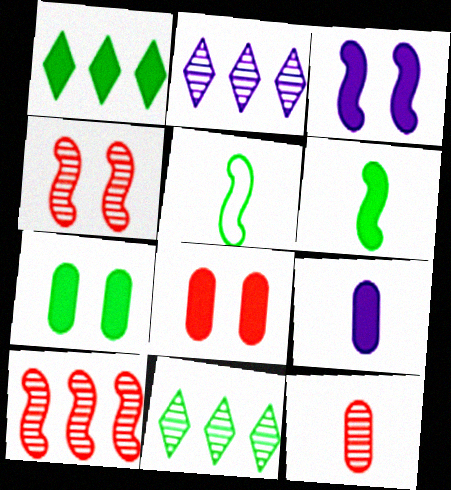[[1, 6, 7], 
[2, 5, 8], 
[3, 5, 10], 
[5, 7, 11]]